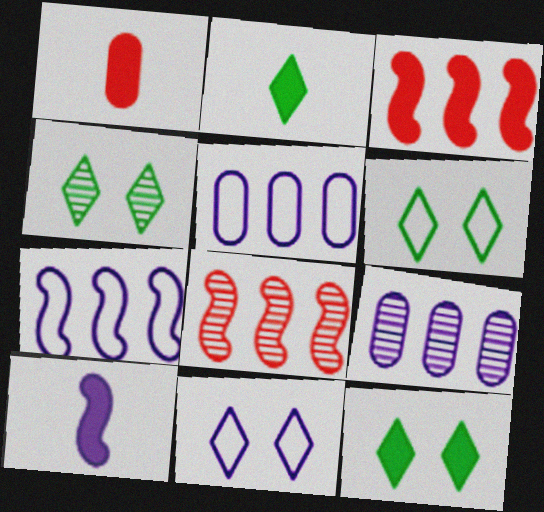[[1, 2, 10], 
[1, 4, 7], 
[4, 6, 12], 
[9, 10, 11]]